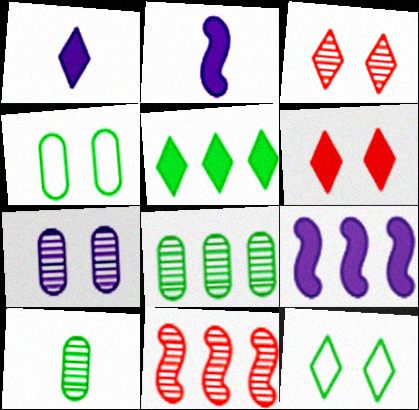[[1, 4, 11], 
[1, 5, 6]]